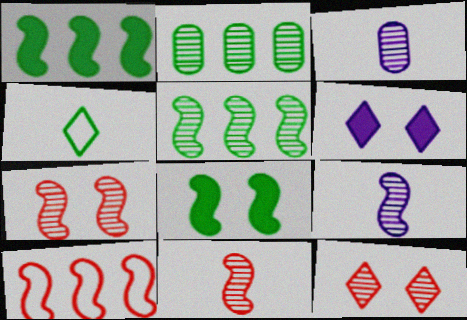[[2, 4, 8], 
[2, 9, 12], 
[3, 5, 12], 
[5, 7, 9], 
[8, 9, 10]]